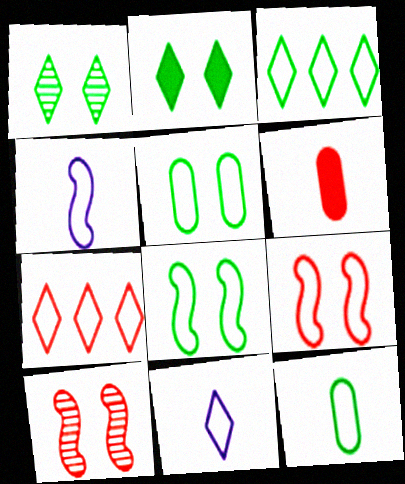[[3, 8, 12], 
[4, 5, 7], 
[6, 7, 10]]